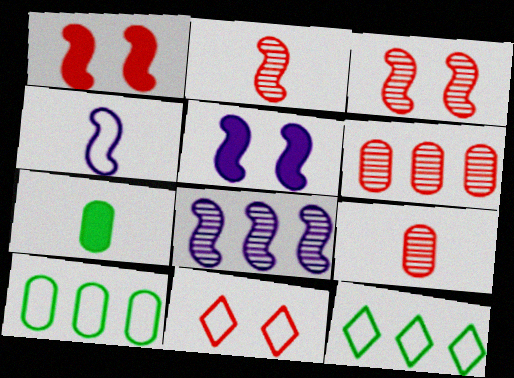[[4, 5, 8], 
[4, 10, 11], 
[5, 9, 12], 
[7, 8, 11]]